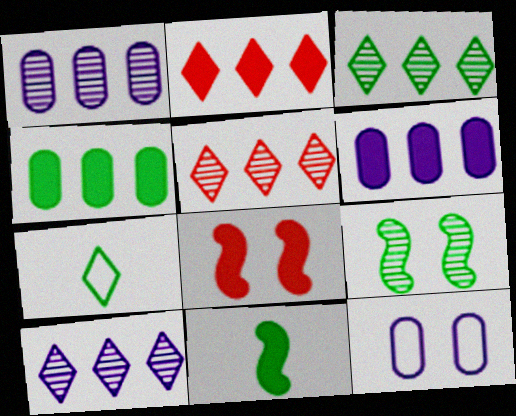[[1, 7, 8], 
[3, 5, 10], 
[4, 7, 9], 
[5, 11, 12]]